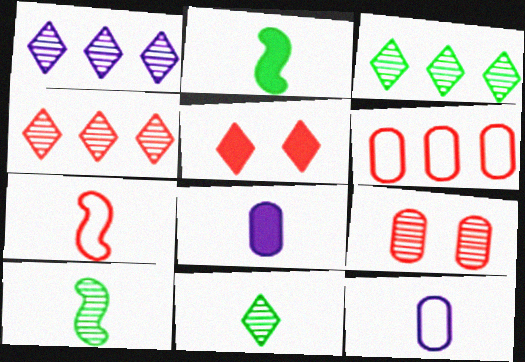[[1, 3, 4], 
[1, 9, 10], 
[7, 8, 11]]